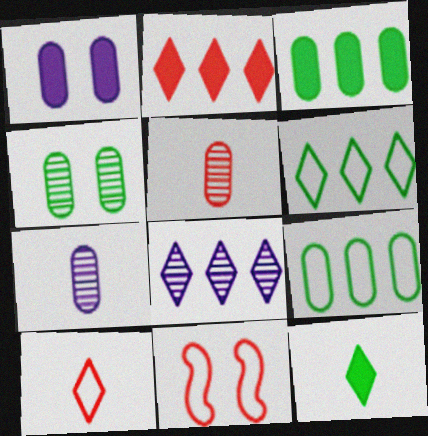[[1, 5, 9], 
[2, 5, 11], 
[2, 6, 8]]